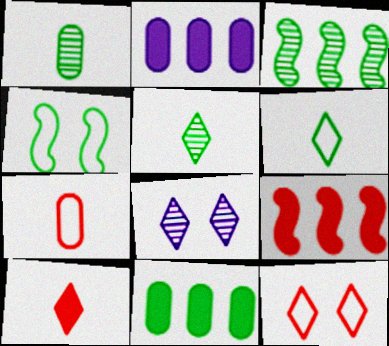[[4, 5, 11]]